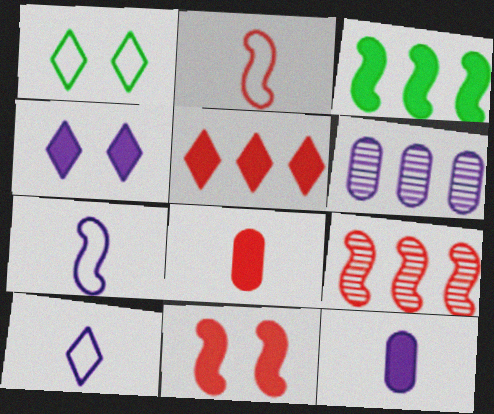[[1, 9, 12], 
[2, 9, 11], 
[3, 4, 8], 
[4, 6, 7], 
[5, 8, 11]]